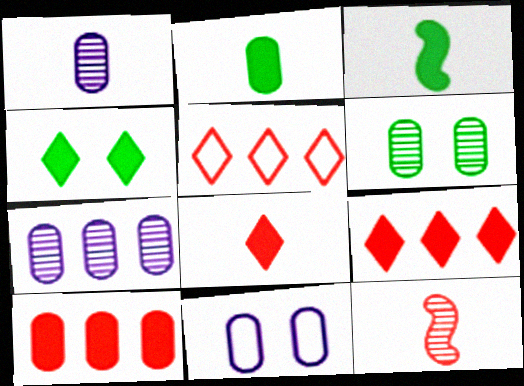[]